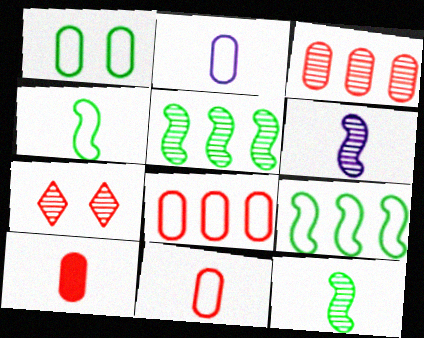[[1, 2, 8]]